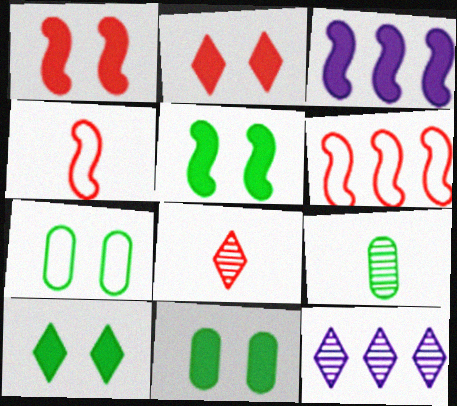[[3, 7, 8], 
[4, 11, 12], 
[5, 10, 11]]